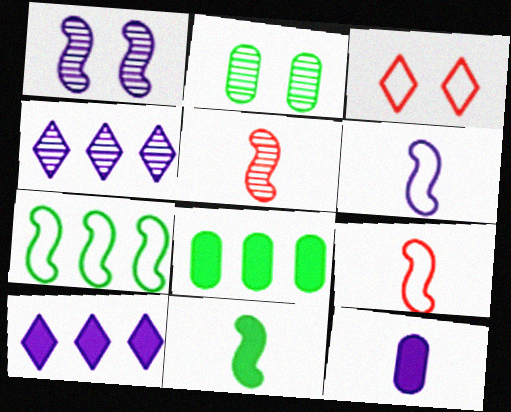[[2, 4, 5], 
[2, 9, 10], 
[5, 6, 11]]